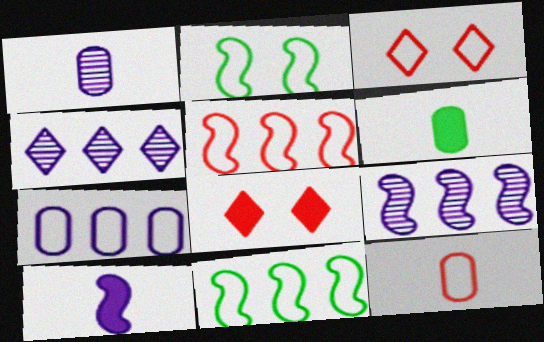[[1, 6, 12], 
[1, 8, 11], 
[3, 5, 12], 
[3, 6, 9]]